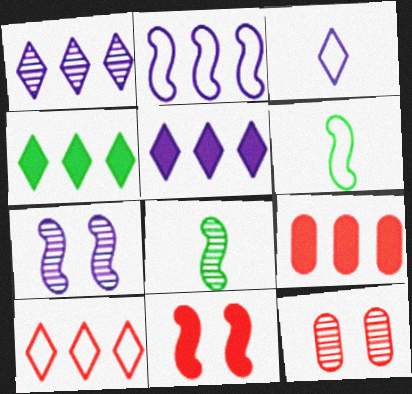[[1, 4, 10], 
[1, 8, 12], 
[2, 8, 11], 
[5, 6, 12]]